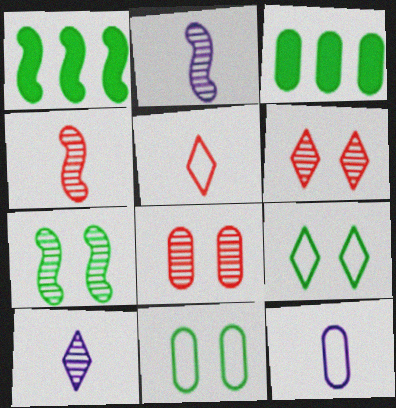[[1, 6, 12], 
[3, 8, 12]]